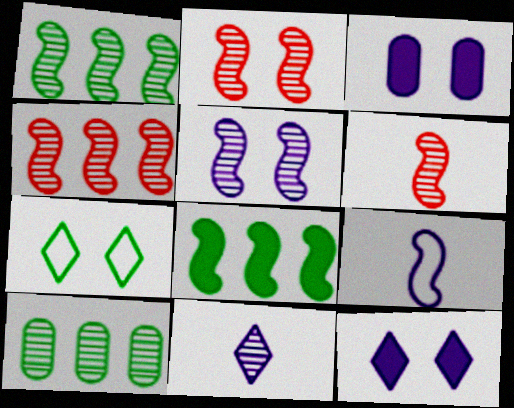[[1, 5, 6], 
[2, 3, 7], 
[2, 4, 6], 
[2, 8, 9], 
[2, 10, 11]]